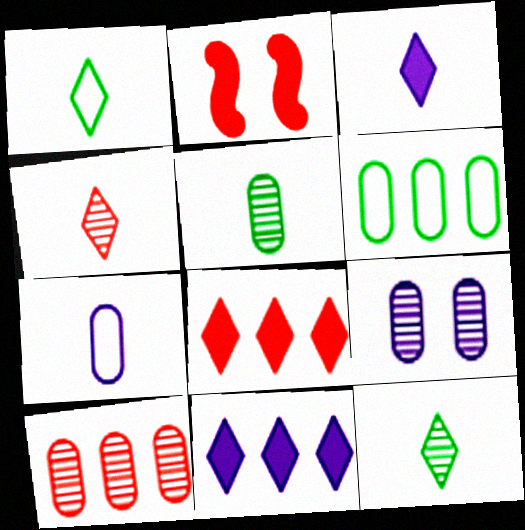[[1, 3, 4], 
[5, 9, 10]]